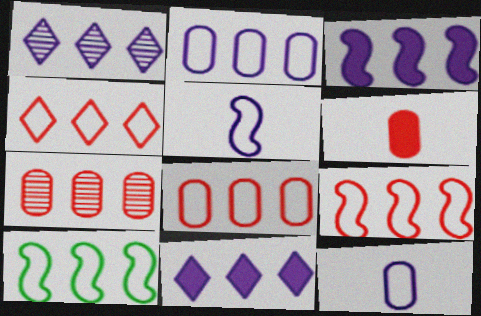[[1, 2, 3], 
[2, 4, 10], 
[4, 8, 9], 
[7, 10, 11]]